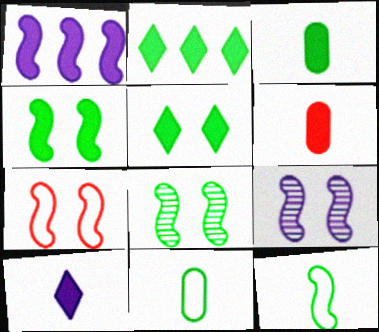[[1, 5, 6], 
[2, 3, 4], 
[2, 8, 11], 
[4, 7, 9]]